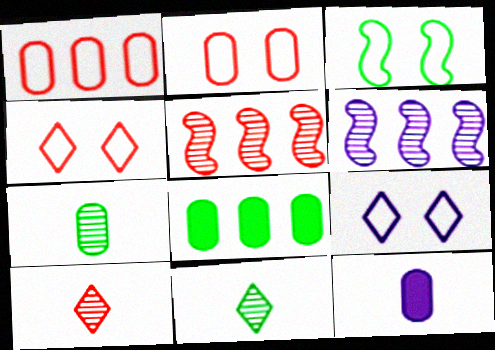[[2, 3, 9], 
[3, 8, 11], 
[6, 9, 12]]